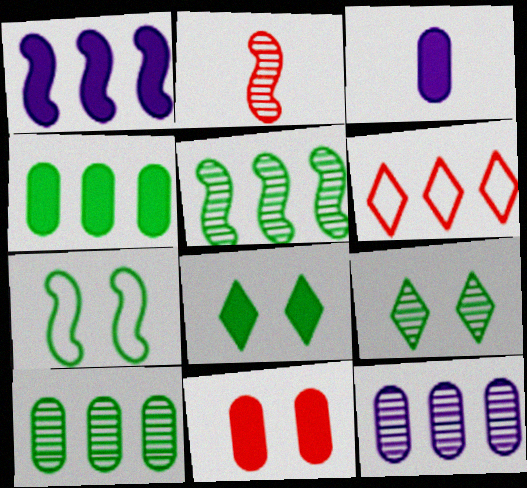[[1, 2, 7], 
[1, 6, 10], 
[2, 6, 11], 
[2, 9, 12], 
[3, 4, 11]]